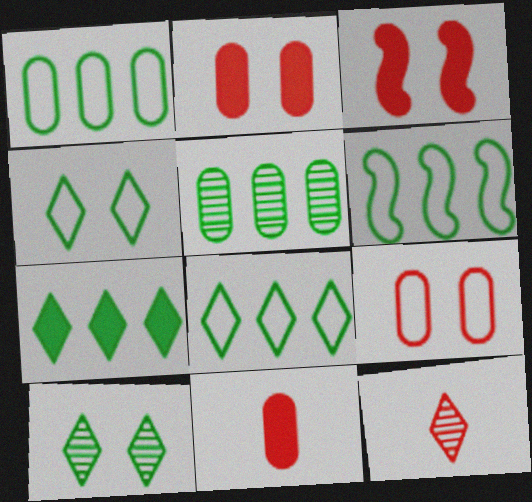[[1, 6, 8], 
[5, 6, 7]]